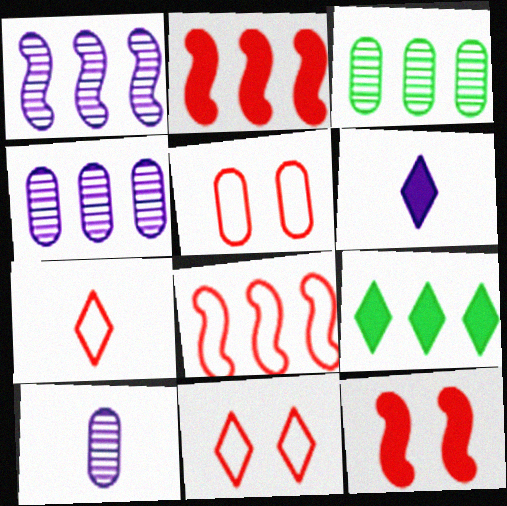[[4, 8, 9], 
[5, 7, 8]]